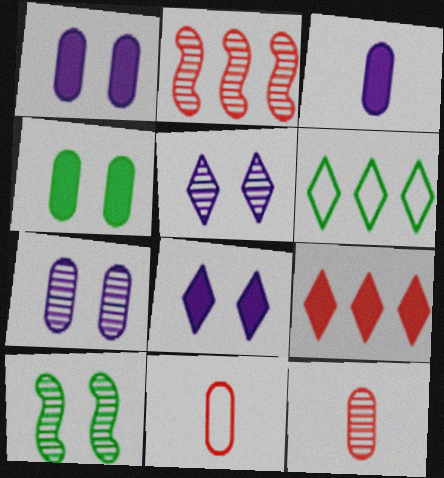[]